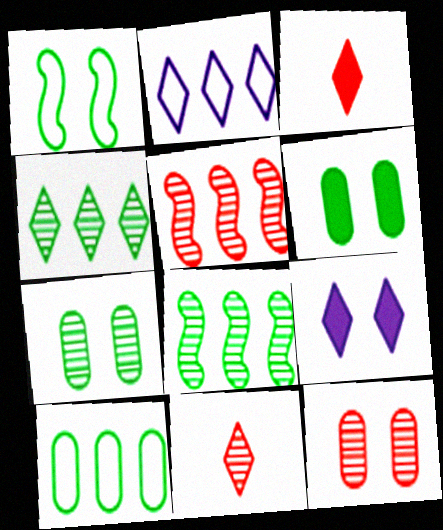[[1, 9, 12], 
[5, 11, 12]]